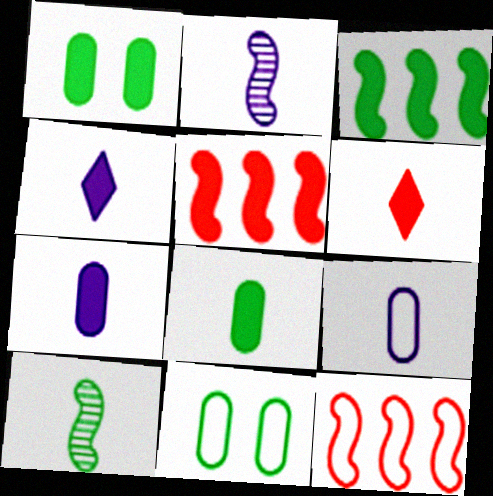[[1, 4, 5], 
[2, 4, 9], 
[6, 9, 10]]